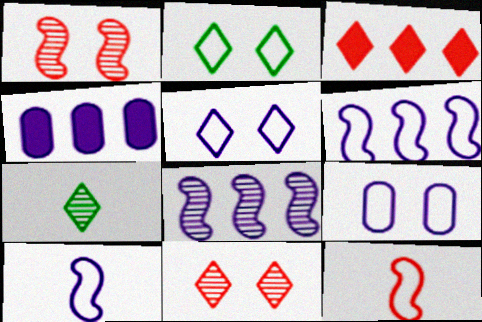[[3, 5, 7]]